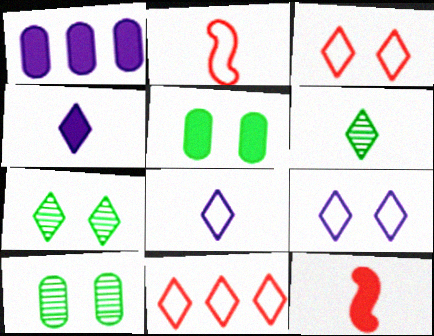[[1, 2, 7], 
[4, 7, 11]]